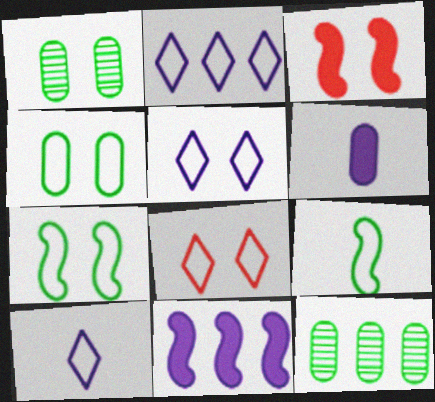[[1, 3, 5], 
[2, 5, 10], 
[3, 10, 12]]